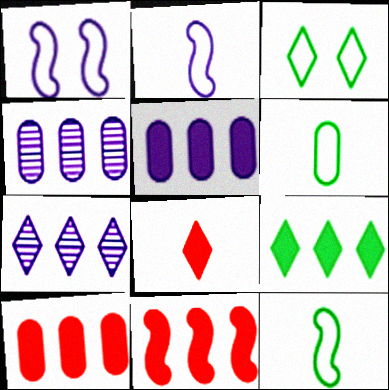[[3, 7, 8], 
[5, 9, 11]]